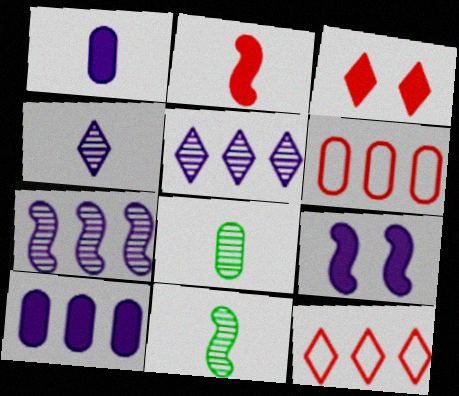[[8, 9, 12]]